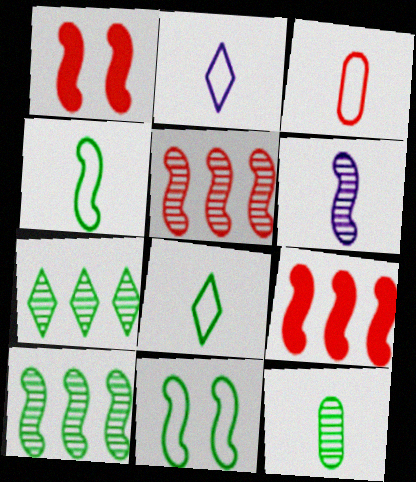[[2, 3, 4], 
[6, 9, 11]]